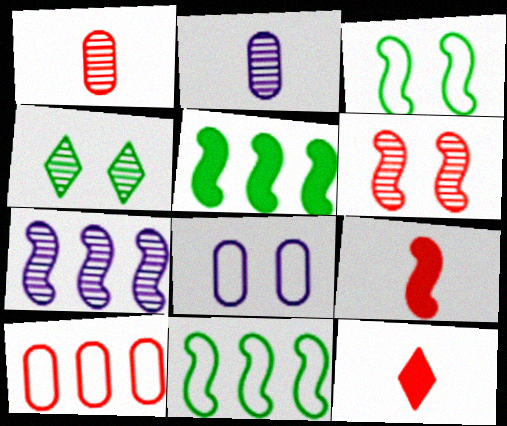[[1, 4, 7], 
[3, 7, 9], 
[6, 10, 12]]